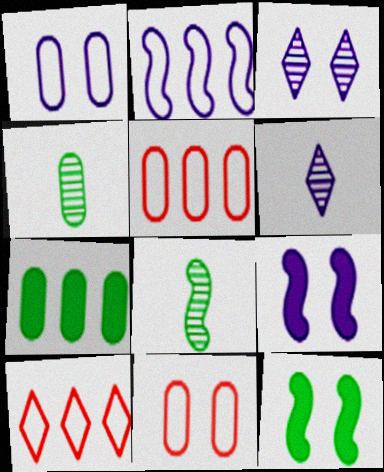[[1, 3, 9], 
[3, 11, 12], 
[4, 9, 10], 
[5, 6, 12]]